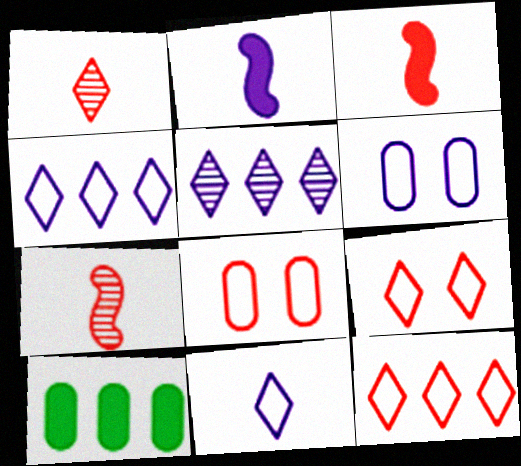[[2, 5, 6]]